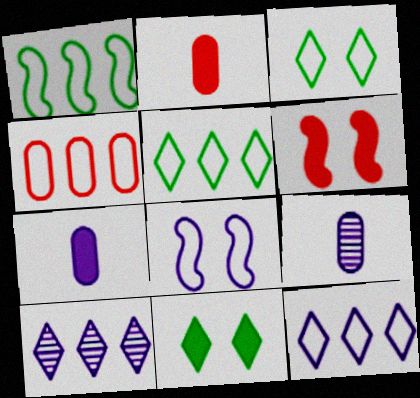[[1, 4, 12], 
[5, 6, 9], 
[7, 8, 10]]